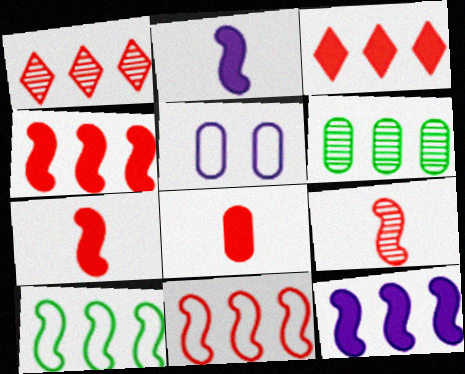[[5, 6, 8]]